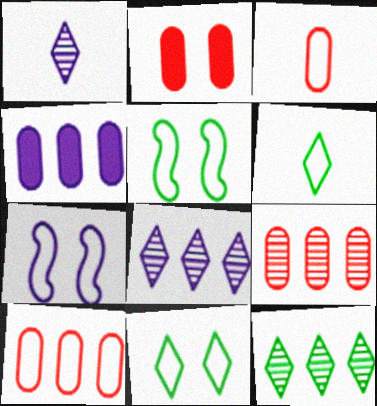[[1, 4, 7], 
[2, 3, 9], 
[6, 7, 10]]